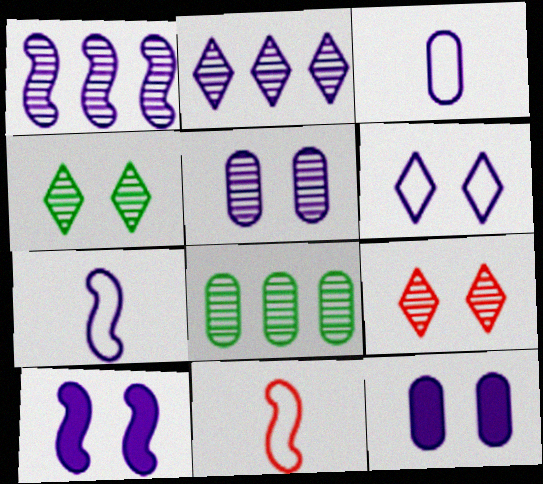[[1, 7, 10], 
[2, 3, 10], 
[2, 7, 12], 
[5, 6, 10]]